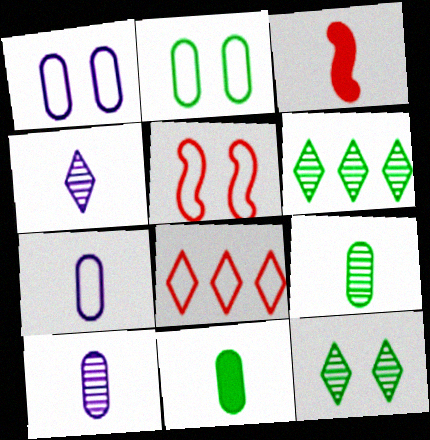[[1, 3, 6]]